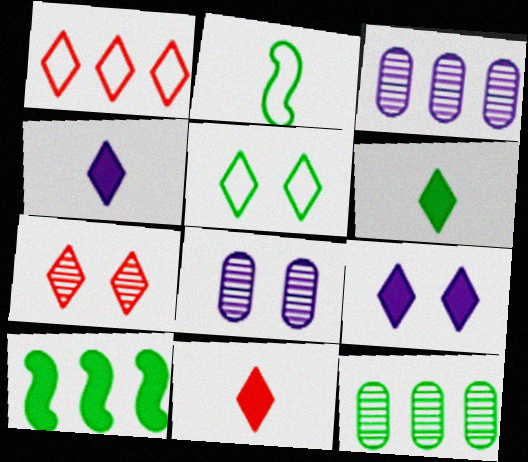[[1, 3, 10], 
[1, 7, 11], 
[4, 6, 11], 
[5, 7, 9]]